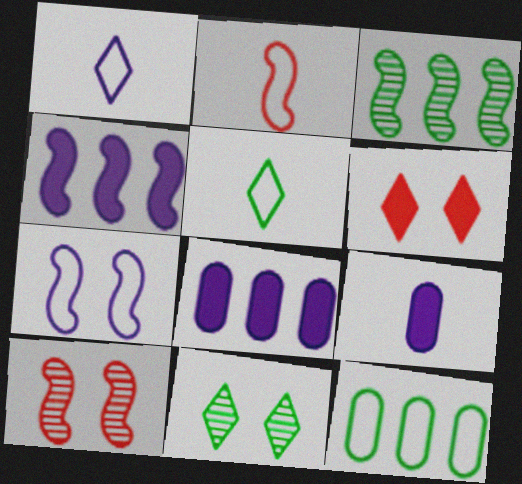[[2, 8, 11], 
[5, 8, 10]]